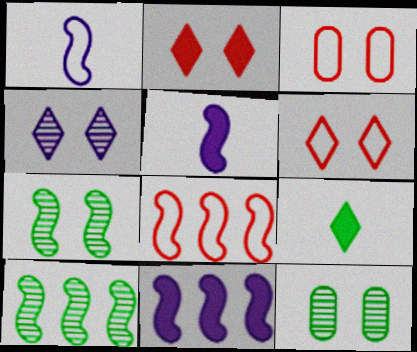[[5, 7, 8], 
[8, 10, 11]]